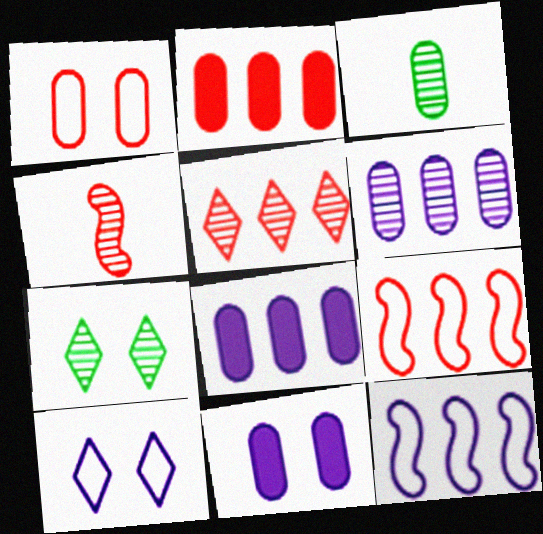[[1, 3, 8], 
[2, 5, 9], 
[4, 6, 7]]